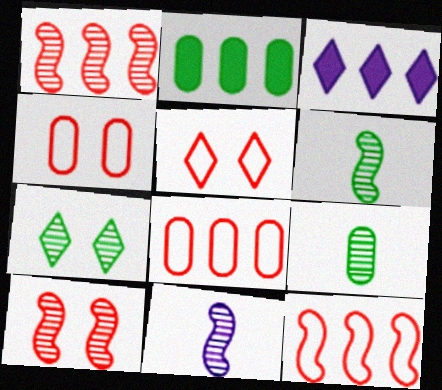[[2, 5, 11], 
[3, 4, 6]]